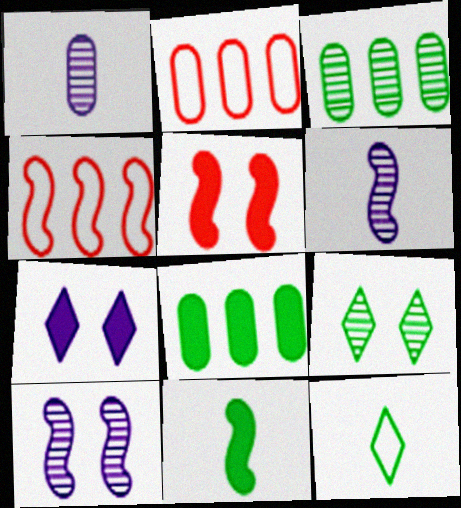[[4, 10, 11]]